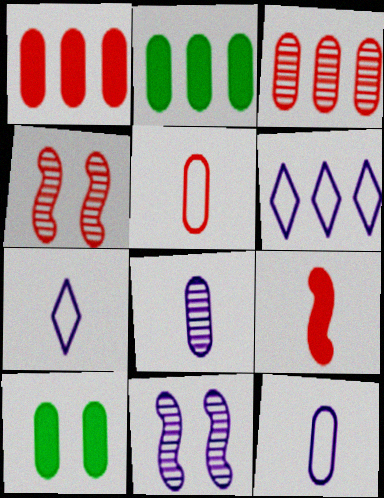[[2, 4, 7], 
[3, 10, 12]]